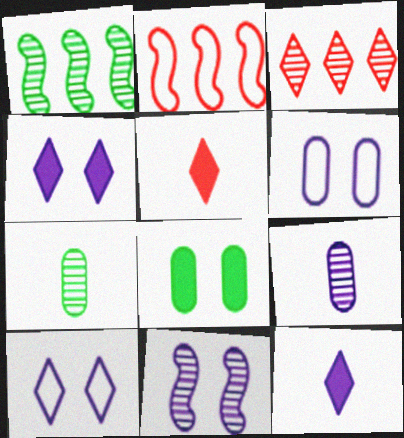[[1, 5, 6], 
[2, 4, 7], 
[3, 7, 11], 
[4, 6, 11]]